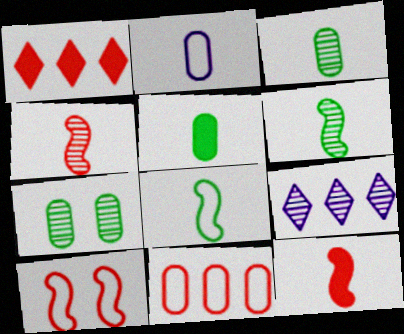[[4, 7, 9], 
[5, 9, 10]]